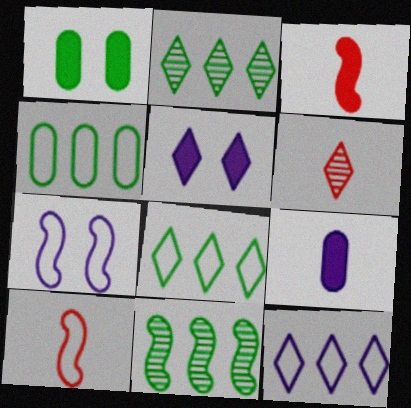[[3, 7, 11], 
[5, 6, 8]]